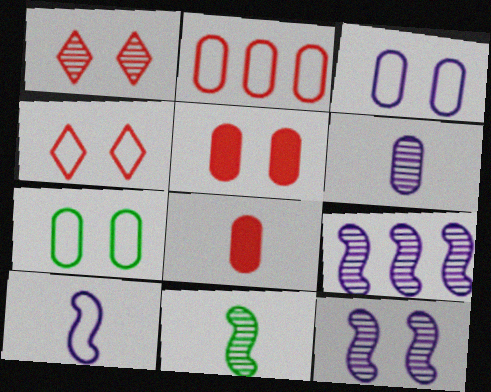[]